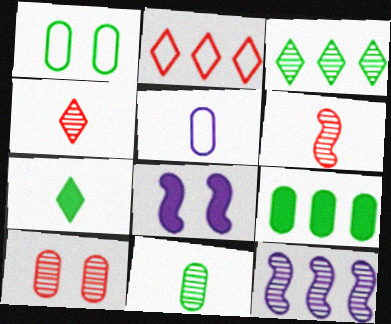[[1, 9, 11], 
[2, 8, 11], 
[2, 9, 12], 
[5, 6, 7], 
[5, 9, 10]]